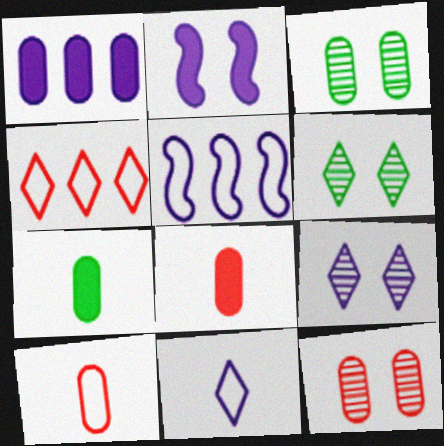[[1, 3, 10], 
[5, 6, 8]]